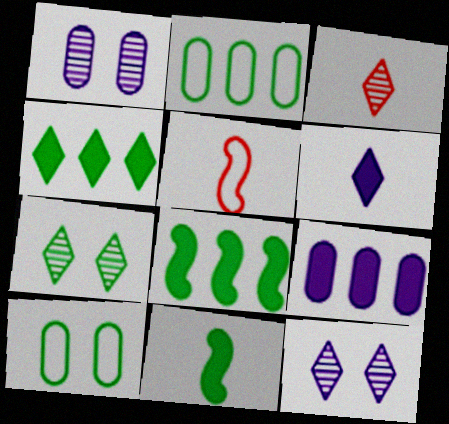[[1, 4, 5], 
[2, 7, 11], 
[5, 7, 9]]